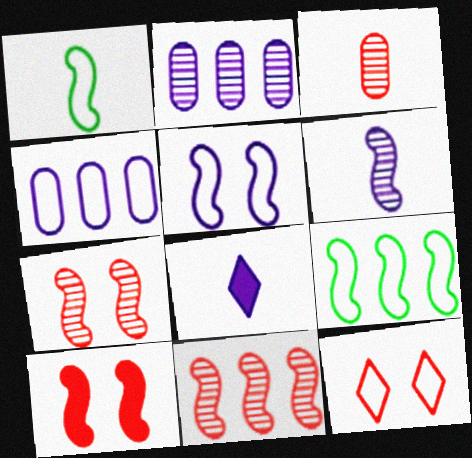[[1, 3, 8], 
[1, 4, 12], 
[2, 5, 8], 
[6, 9, 10]]